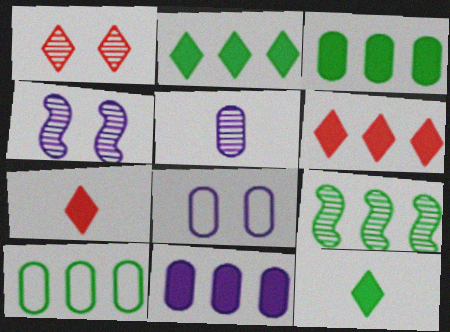[[1, 5, 9], 
[2, 9, 10], 
[4, 7, 10], 
[5, 8, 11], 
[7, 8, 9]]